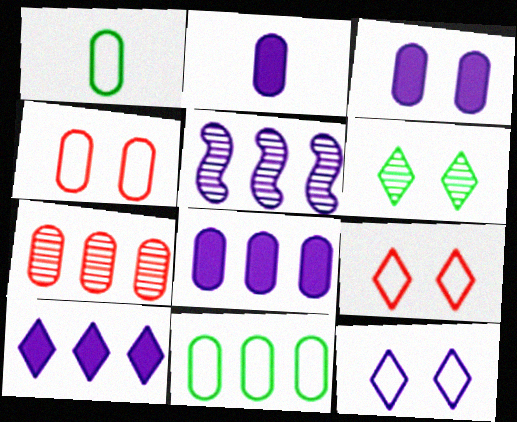[[1, 3, 7], 
[2, 3, 8], 
[2, 5, 12], 
[7, 8, 11]]